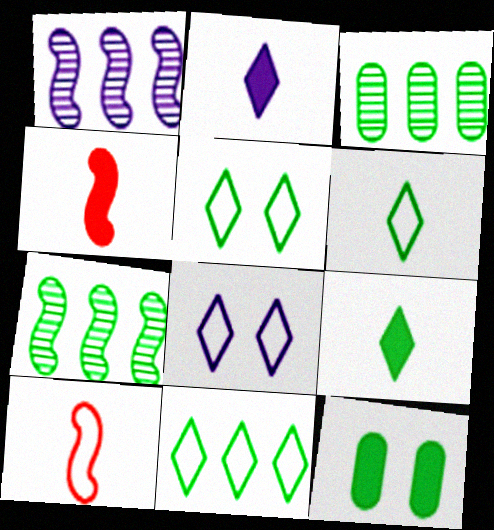[[3, 4, 8], 
[5, 6, 11], 
[6, 7, 12]]